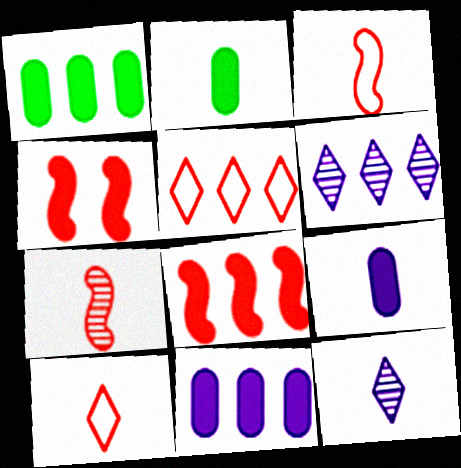[[2, 3, 12]]